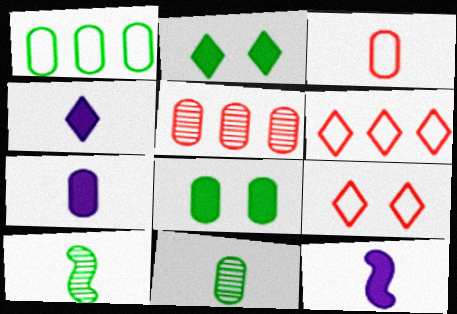[[1, 2, 10], 
[1, 8, 11], 
[3, 4, 10], 
[3, 7, 11], 
[4, 7, 12]]